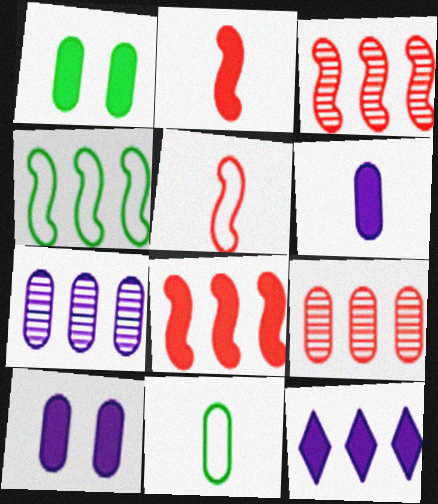[[1, 2, 12], 
[4, 9, 12], 
[9, 10, 11]]